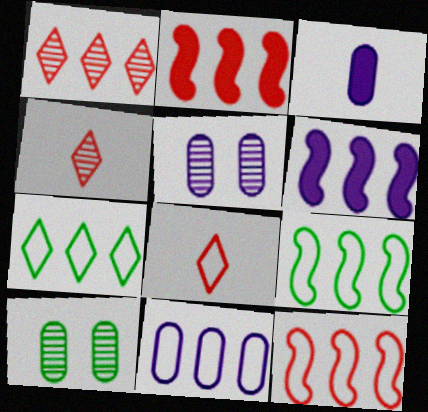[[3, 5, 11], 
[6, 8, 10], 
[7, 11, 12]]